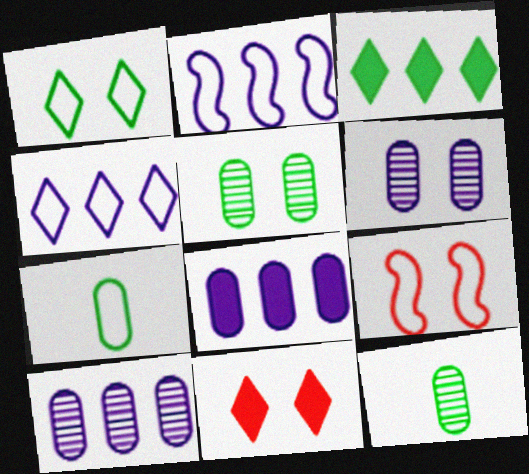[[2, 11, 12], 
[4, 7, 9]]